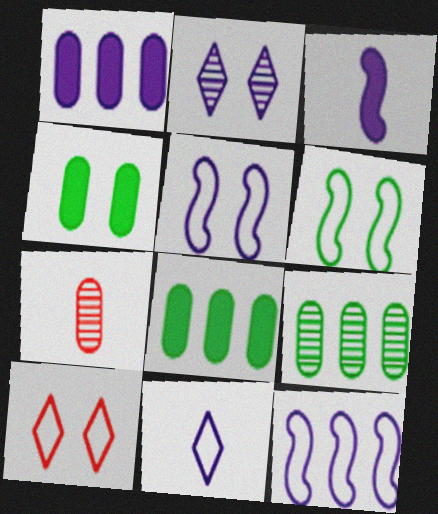[[3, 9, 10]]